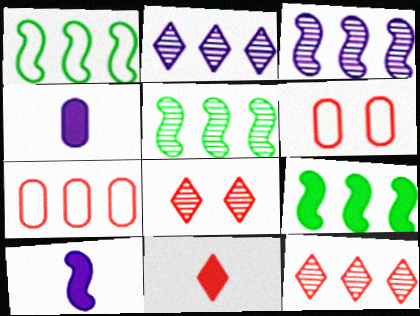[[1, 4, 8], 
[1, 5, 9], 
[2, 7, 9]]